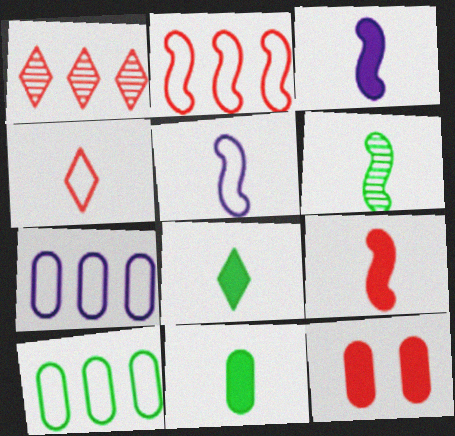[[5, 6, 9]]